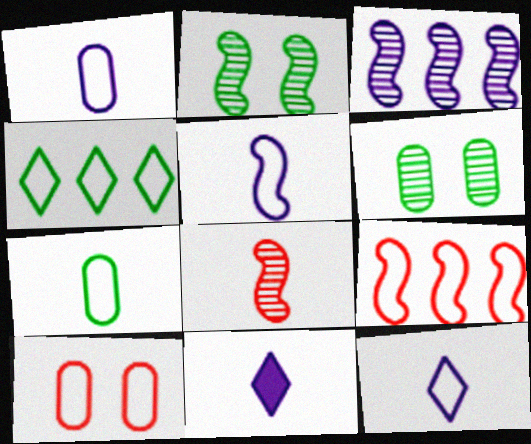[[1, 5, 12], 
[2, 3, 8], 
[4, 5, 10], 
[6, 9, 11], 
[7, 8, 11]]